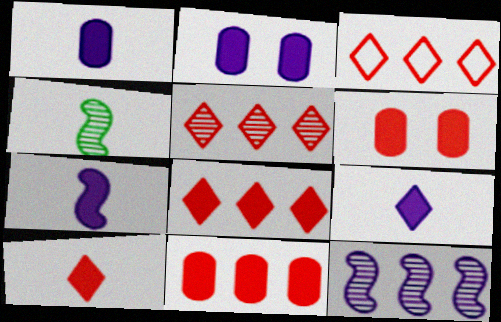[[1, 7, 9], 
[2, 3, 4], 
[3, 5, 8]]